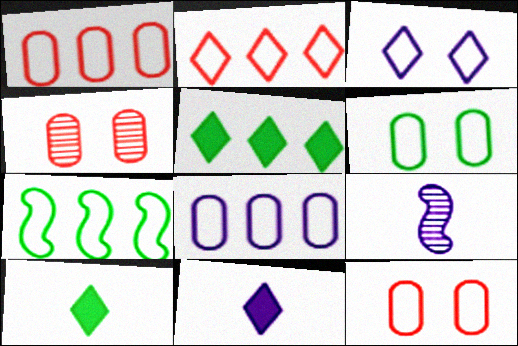[[2, 7, 8], 
[4, 7, 11], 
[5, 9, 12]]